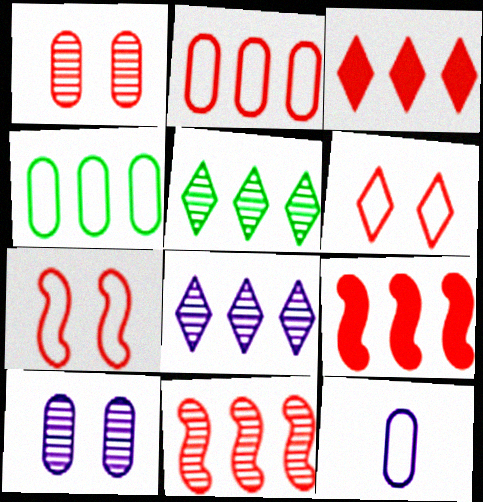[[2, 3, 11], 
[4, 8, 9]]